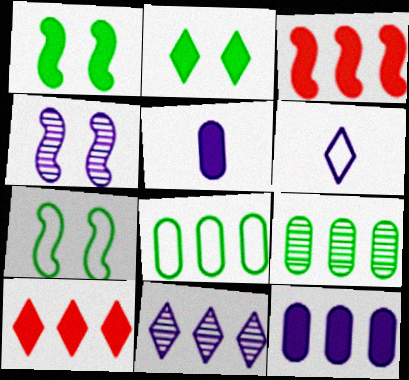[[1, 5, 10], 
[2, 3, 5], 
[3, 8, 11], 
[4, 6, 12]]